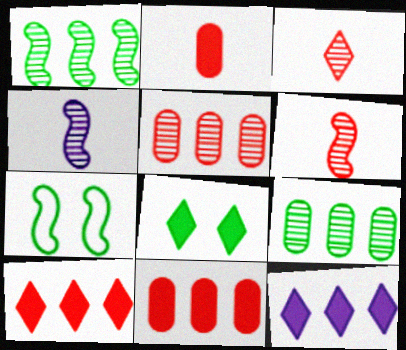[]